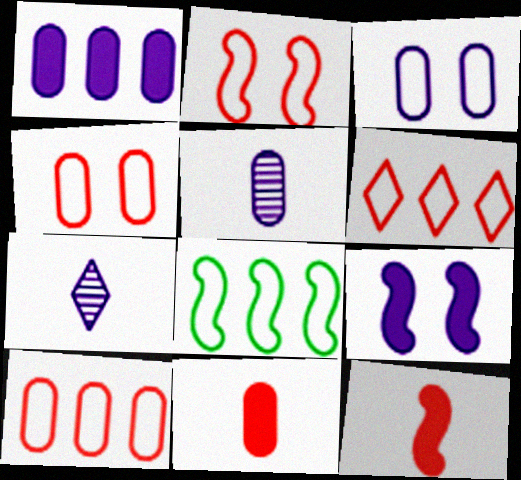[[1, 3, 5]]